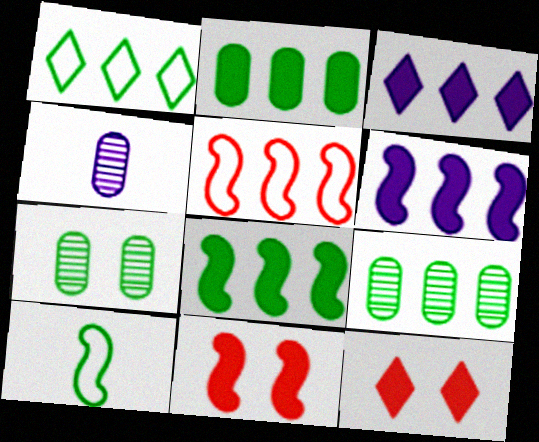[[1, 4, 11], 
[1, 8, 9], 
[3, 5, 9]]